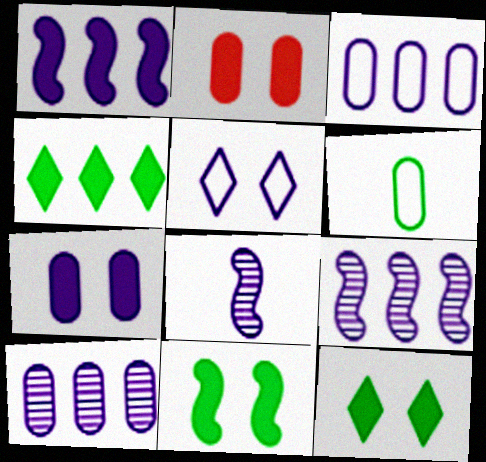[[2, 6, 10]]